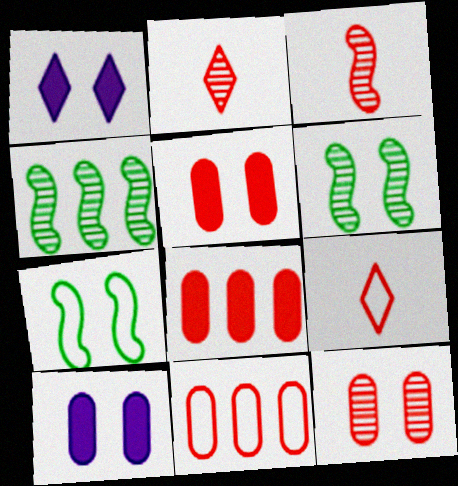[[1, 7, 12], 
[4, 9, 10]]